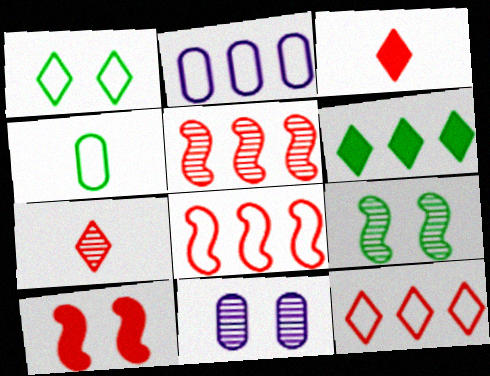[[1, 10, 11], 
[2, 3, 9], 
[2, 5, 6], 
[4, 6, 9]]